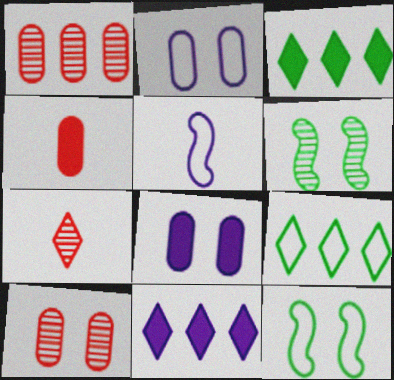[[3, 5, 10]]